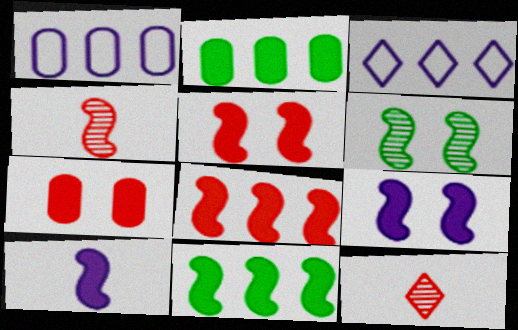[[5, 10, 11]]